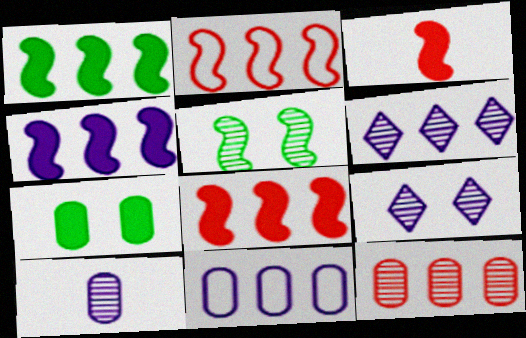[[1, 4, 8], 
[4, 6, 11]]